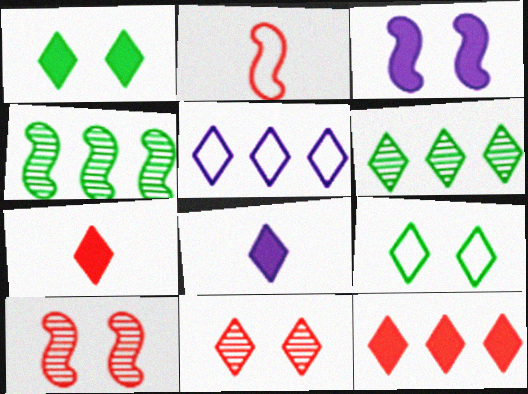[[1, 8, 12], 
[2, 3, 4], 
[5, 6, 12]]